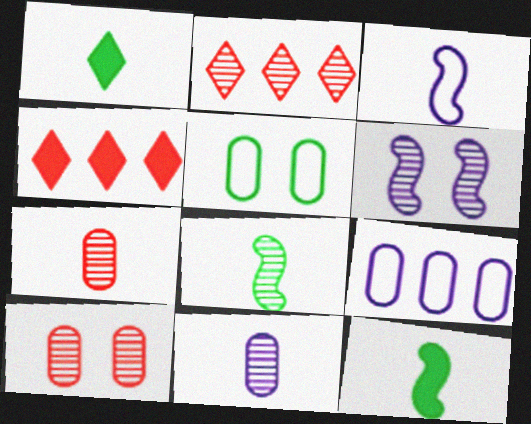[[1, 3, 7]]